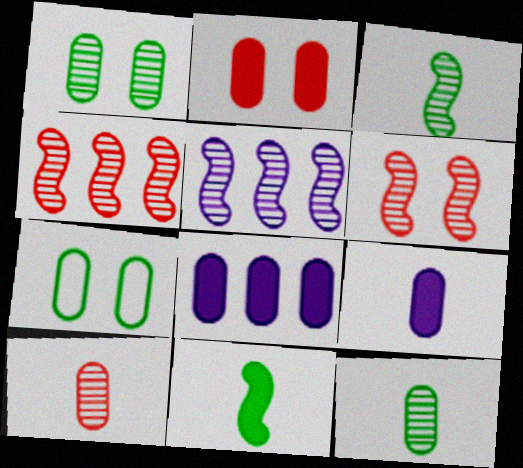[[3, 5, 6], 
[7, 8, 10]]